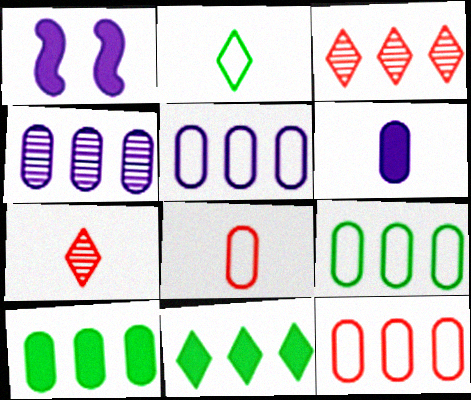[[1, 7, 9], 
[4, 10, 12], 
[5, 9, 12]]